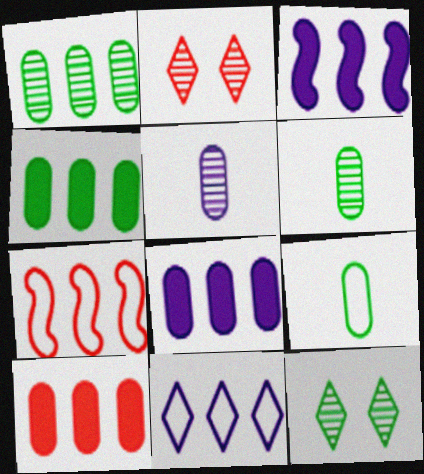[[2, 3, 9], 
[4, 8, 10]]